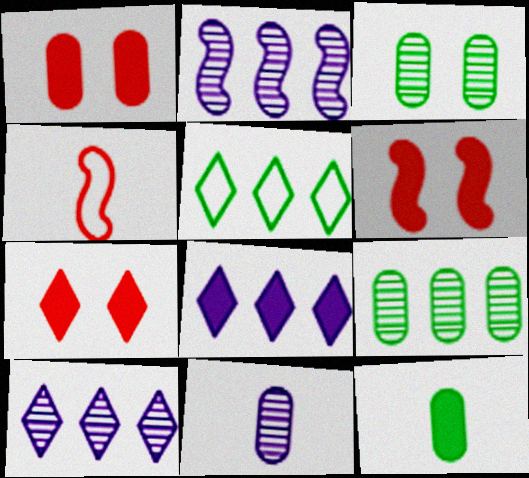[[1, 6, 7], 
[3, 4, 8], 
[5, 6, 11], 
[6, 8, 12]]